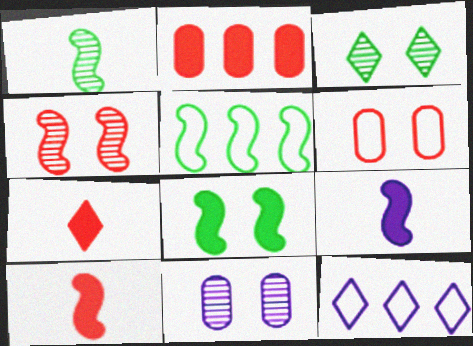[[1, 5, 8], 
[3, 4, 11], 
[3, 7, 12], 
[4, 5, 9], 
[5, 7, 11], 
[9, 11, 12]]